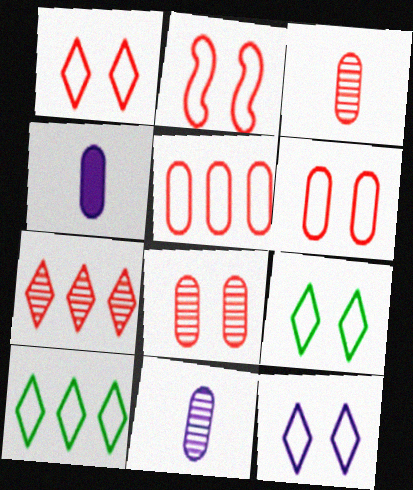[[1, 2, 6], 
[1, 9, 12]]